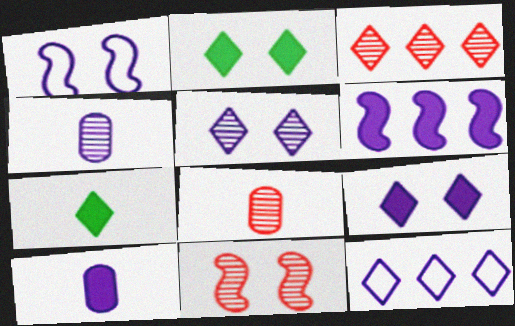[[3, 8, 11], 
[6, 9, 10]]